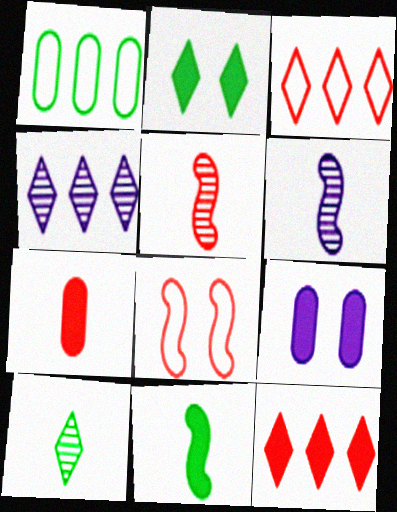[[9, 11, 12]]